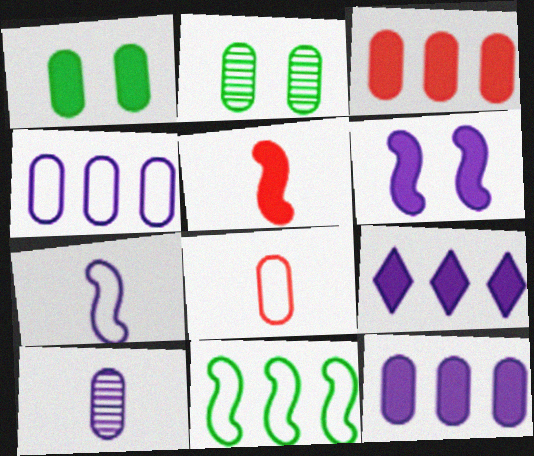[[1, 5, 9], 
[2, 8, 12]]